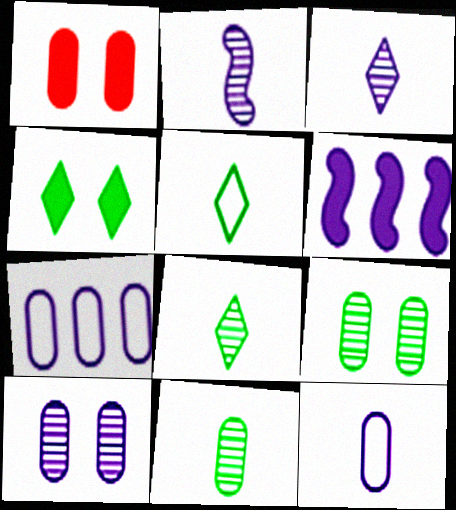[[1, 7, 11]]